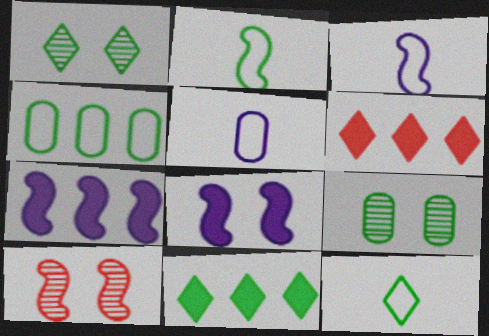[[1, 11, 12], 
[2, 7, 10], 
[2, 9, 11], 
[3, 6, 9], 
[5, 10, 11]]